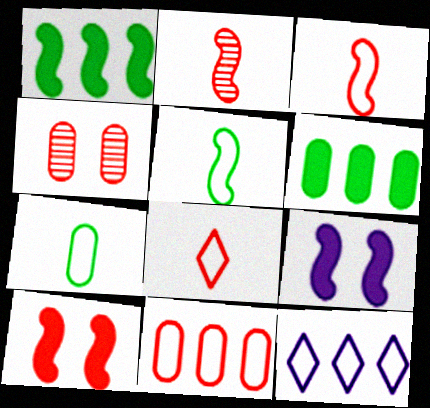[]